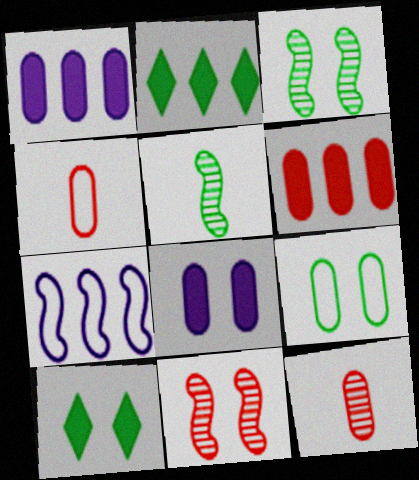[[1, 9, 12], 
[2, 5, 9], 
[3, 9, 10], 
[7, 10, 12]]